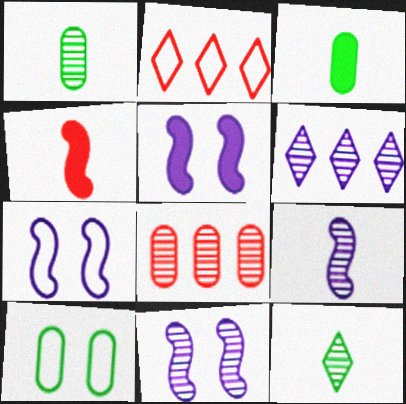[[1, 2, 5], 
[2, 3, 11], 
[4, 6, 10], 
[5, 7, 11], 
[8, 11, 12]]